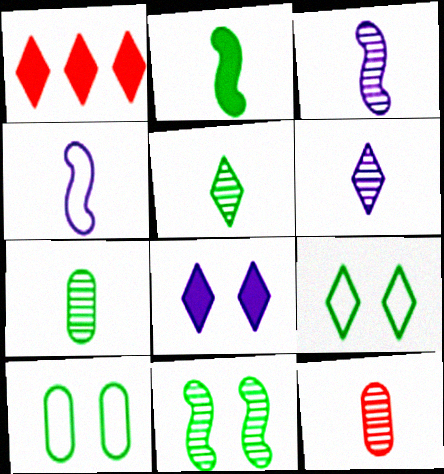[[1, 3, 10], 
[1, 6, 9], 
[3, 5, 12]]